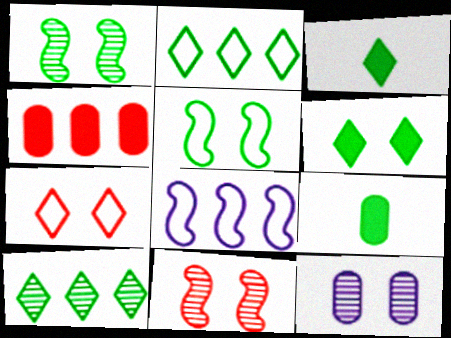[[1, 2, 9], 
[4, 8, 10], 
[5, 9, 10]]